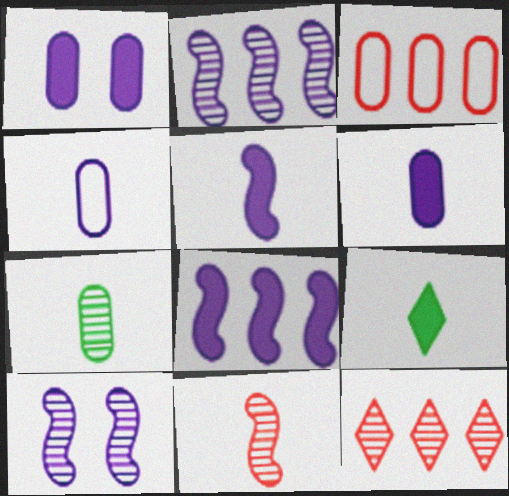[[1, 3, 7], 
[3, 9, 10], 
[4, 9, 11], 
[7, 10, 12]]